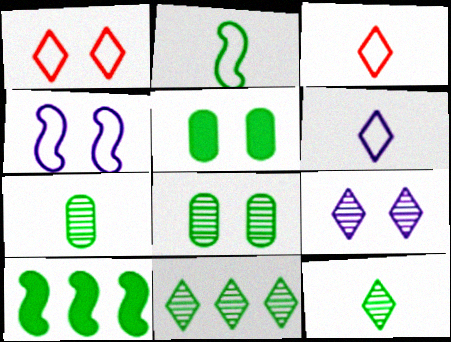[[2, 5, 11]]